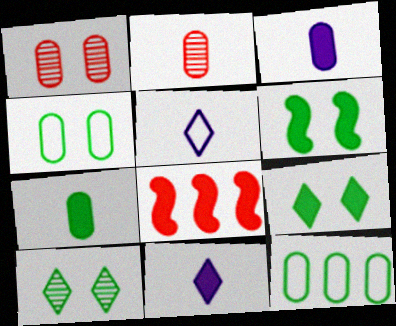[[1, 3, 12], 
[3, 8, 9], 
[4, 6, 10]]